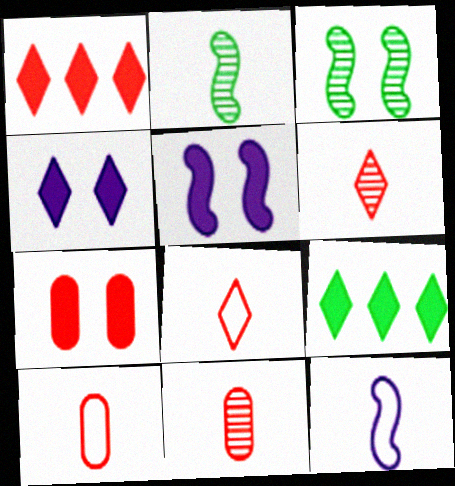[]